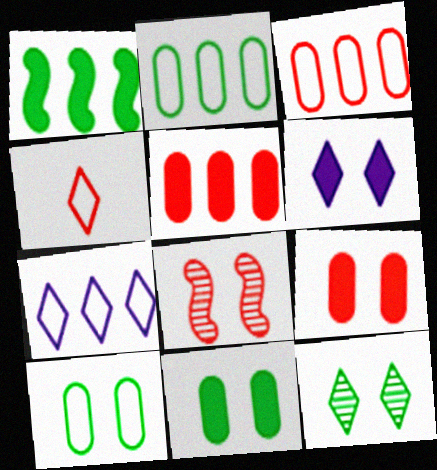[[4, 5, 8], 
[6, 8, 10]]